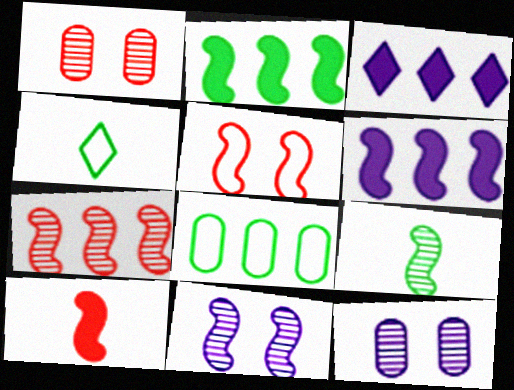[[1, 4, 6], 
[3, 7, 8], 
[5, 6, 9], 
[5, 7, 10], 
[7, 9, 11]]